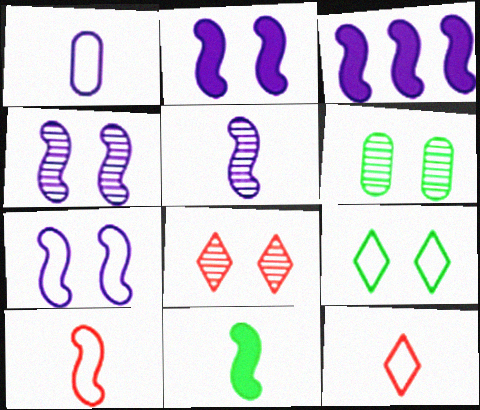[[2, 4, 7], 
[3, 5, 7], 
[3, 6, 12], 
[4, 6, 8], 
[5, 10, 11]]